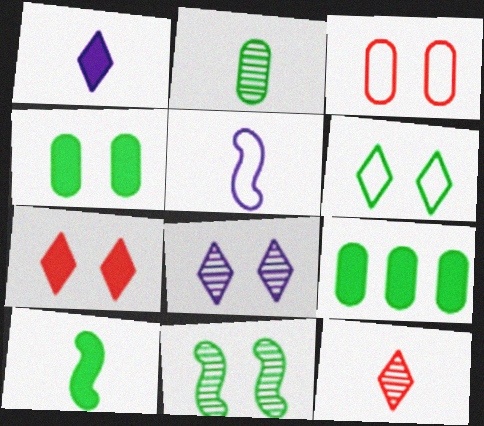[[4, 6, 11], 
[6, 7, 8]]